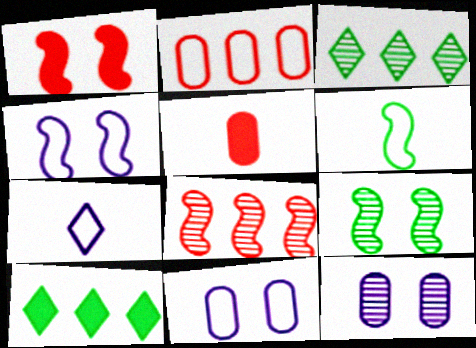[[1, 4, 9], 
[3, 4, 5]]